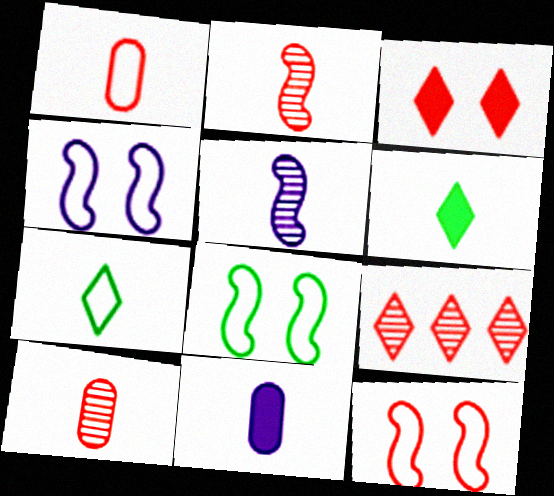[[1, 5, 6], 
[2, 7, 11], 
[4, 8, 12], 
[8, 9, 11]]